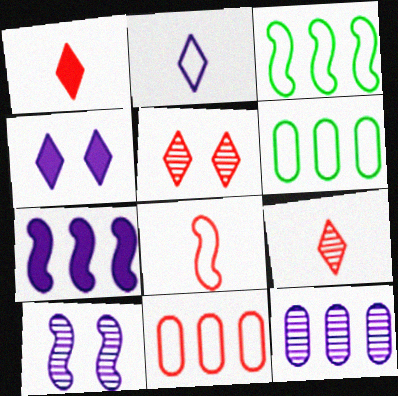[[1, 6, 10]]